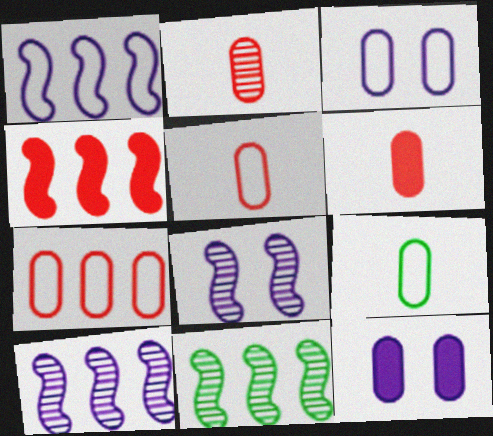[[1, 4, 11], 
[2, 5, 6], 
[3, 7, 9]]